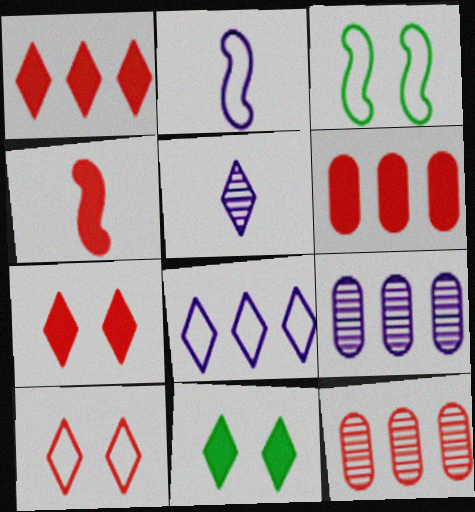[[2, 11, 12], 
[3, 5, 6], 
[4, 6, 7], 
[4, 10, 12]]